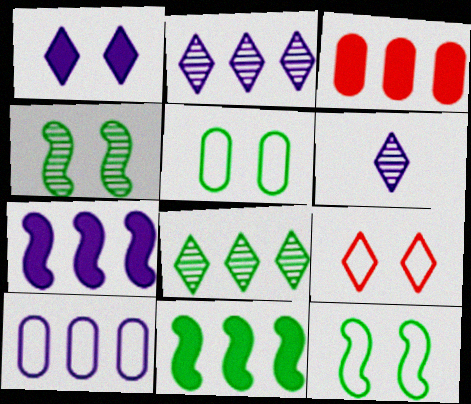[[2, 7, 10], 
[3, 6, 12]]